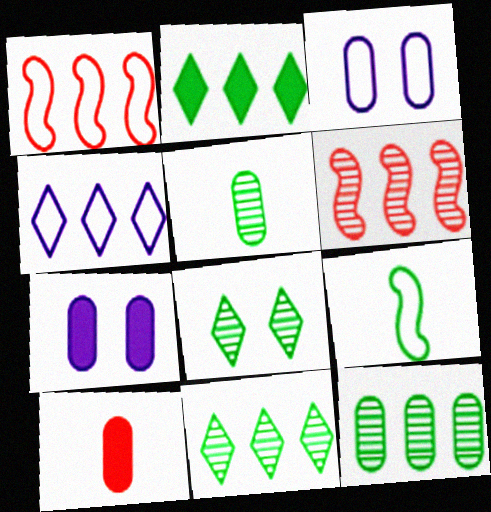[[3, 10, 12]]